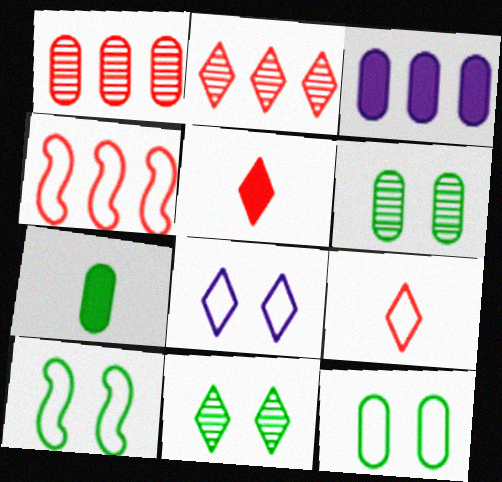[]